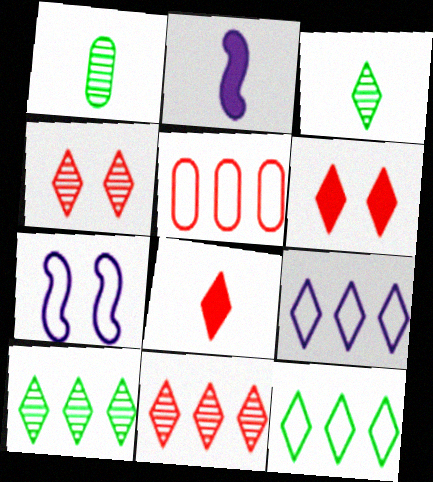[[3, 6, 9]]